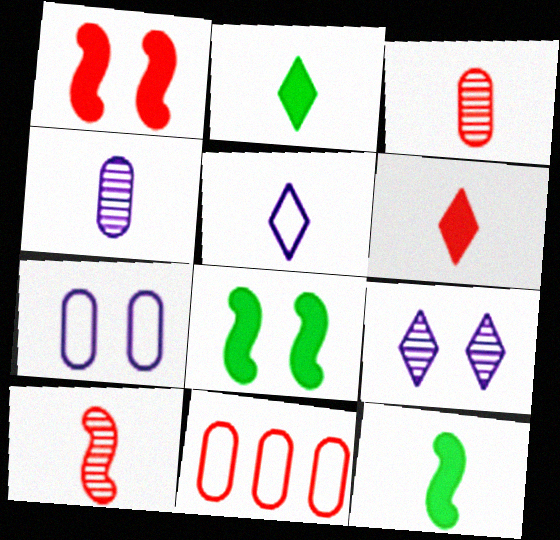[[3, 5, 12], 
[9, 11, 12]]